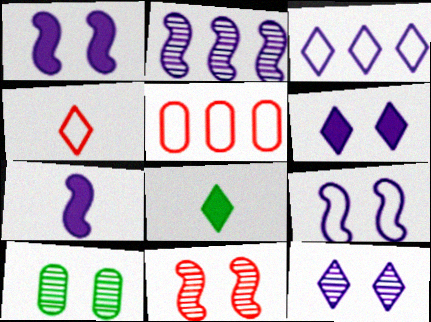[[2, 7, 9], 
[10, 11, 12]]